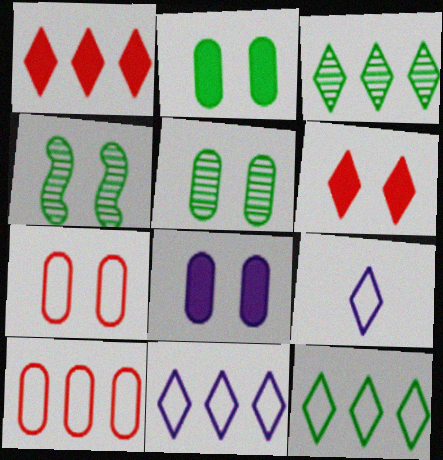[[1, 3, 11], 
[3, 6, 9], 
[5, 7, 8]]